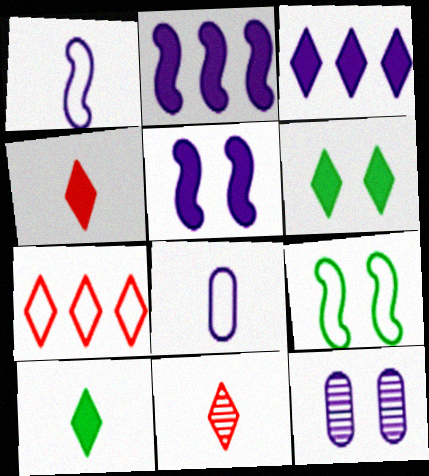[[1, 3, 12], 
[3, 4, 6], 
[7, 8, 9]]